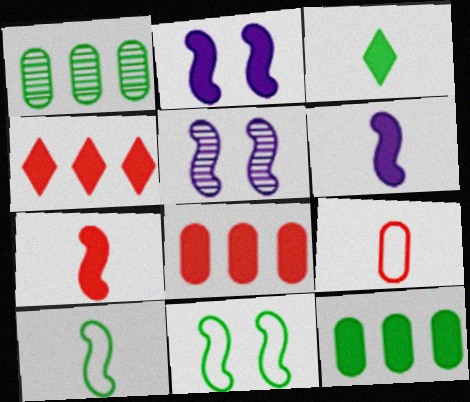[[1, 3, 11], 
[2, 3, 8]]